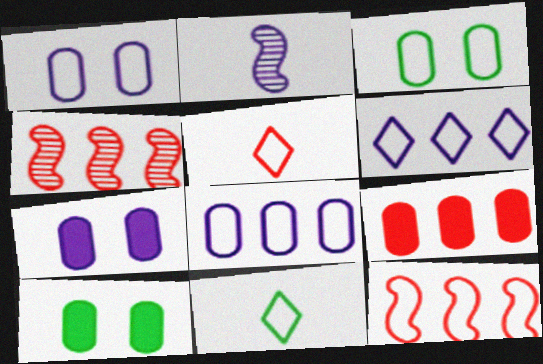[[1, 11, 12], 
[2, 6, 7], 
[4, 7, 11]]